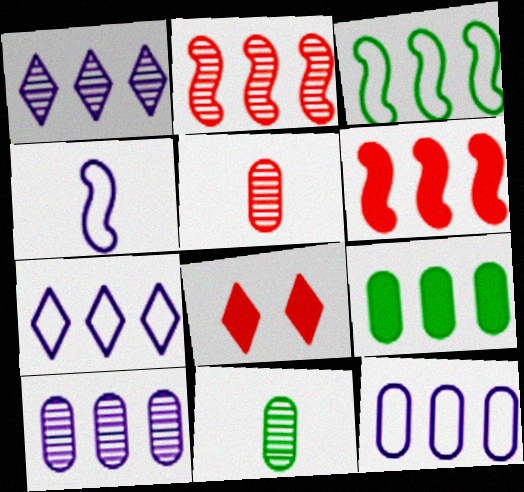[[2, 7, 9]]